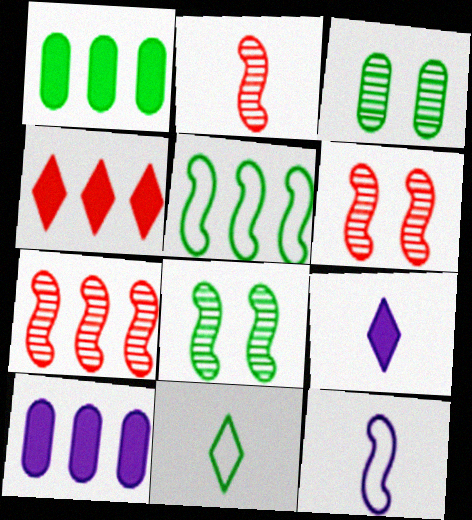[[1, 8, 11], 
[2, 6, 7], 
[3, 4, 12], 
[6, 10, 11]]